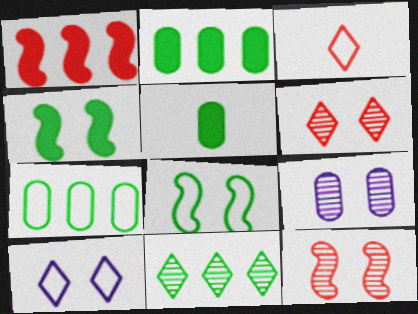[[5, 8, 11]]